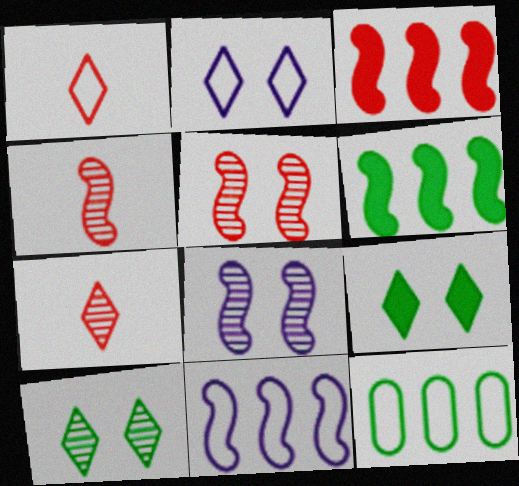[]